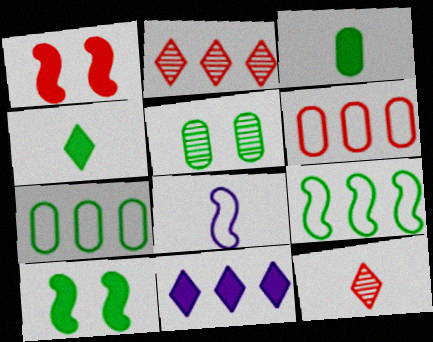[[1, 3, 11], 
[1, 6, 12], 
[3, 5, 7], 
[3, 8, 12], 
[4, 5, 9]]